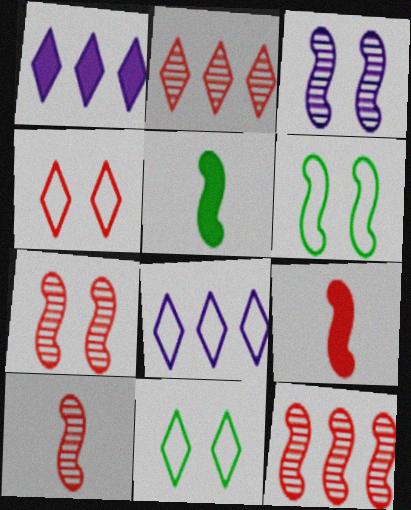[[7, 10, 12]]